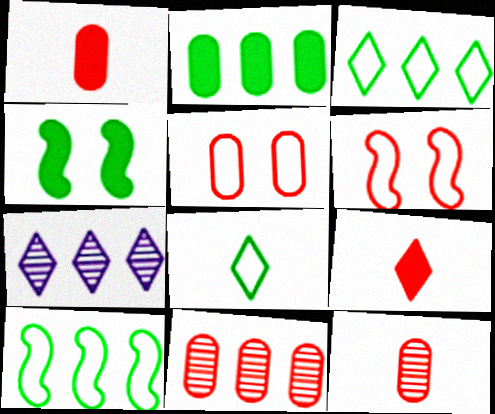[[1, 5, 11], 
[6, 9, 11]]